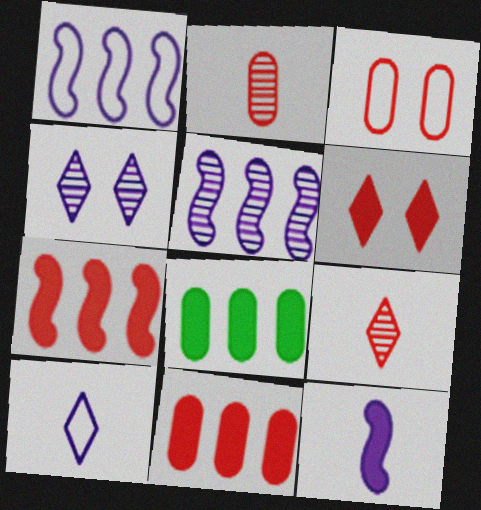[[2, 3, 11], 
[3, 7, 9], 
[6, 8, 12]]